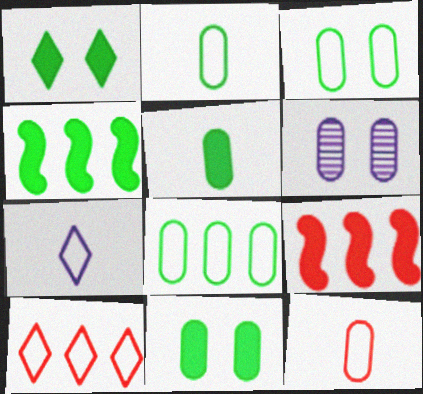[[1, 4, 5], 
[2, 3, 8]]